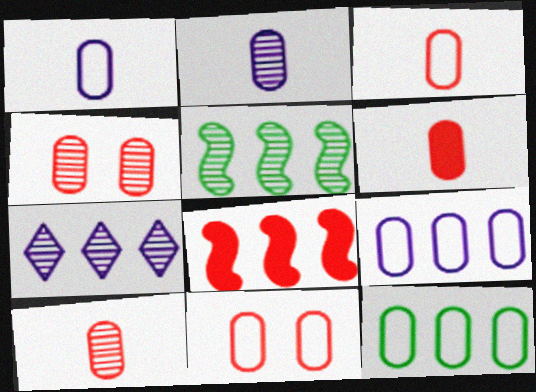[[1, 11, 12], 
[3, 6, 10], 
[7, 8, 12]]